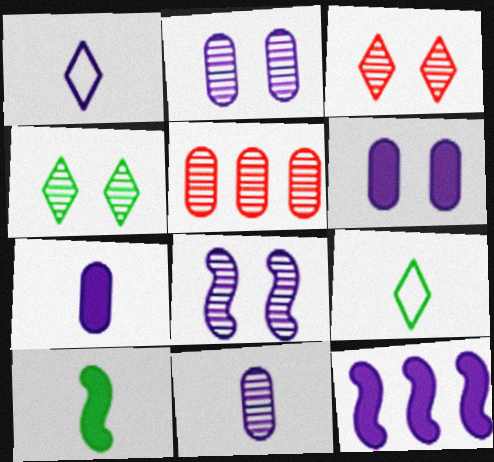[[1, 2, 12]]